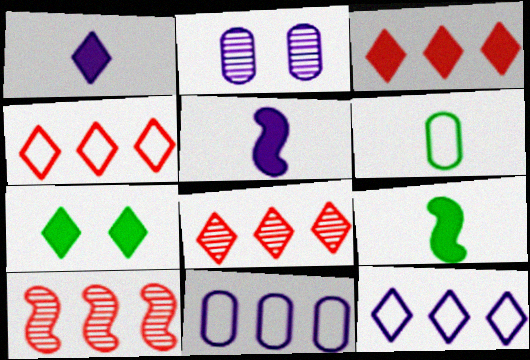[[1, 3, 7], 
[2, 4, 9], 
[2, 5, 12], 
[3, 4, 8]]